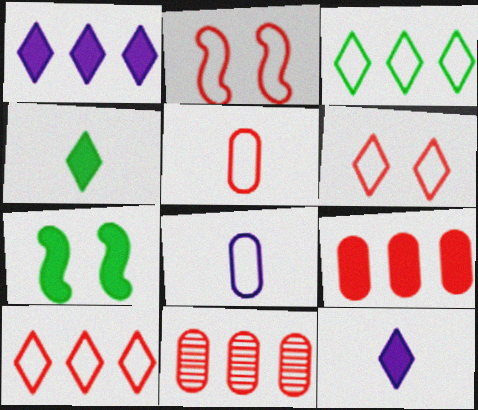[[2, 3, 8], 
[2, 5, 10], 
[7, 9, 12]]